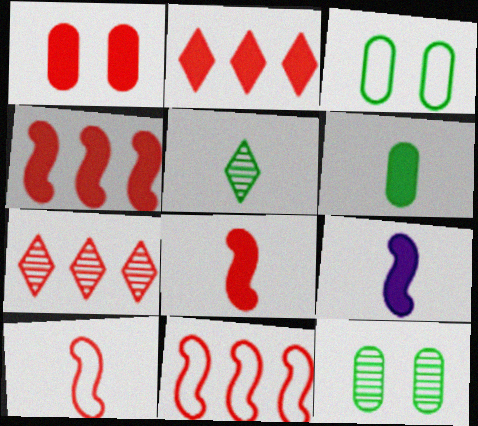[[1, 2, 8], 
[1, 7, 10], 
[3, 7, 9]]